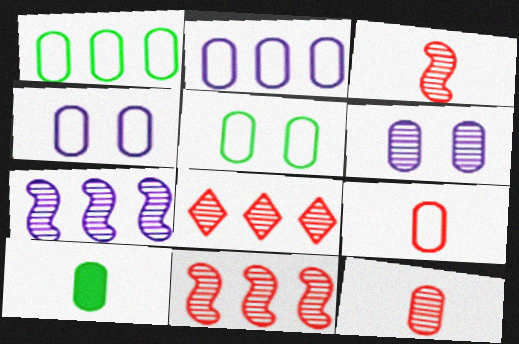[[1, 4, 9], 
[2, 5, 9]]